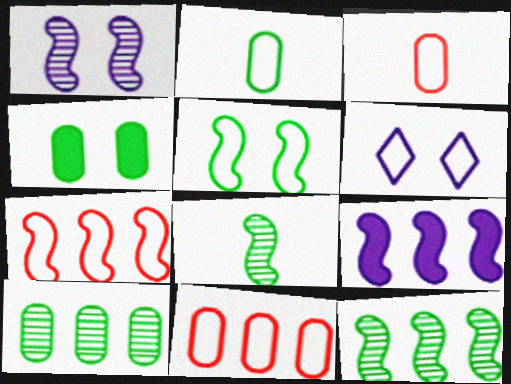[[2, 4, 10], 
[2, 6, 7], 
[7, 9, 12]]